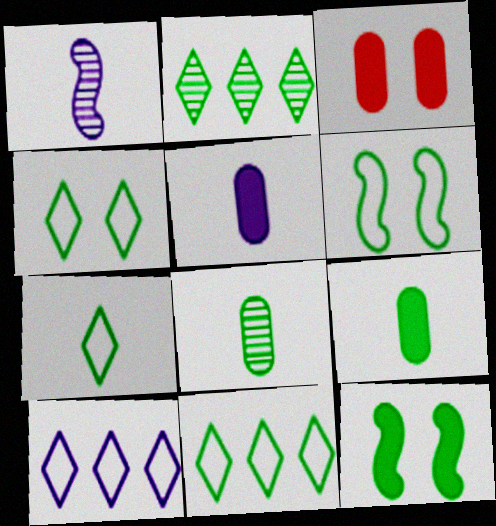[[1, 3, 11], 
[2, 6, 9], 
[4, 7, 11], 
[8, 11, 12]]